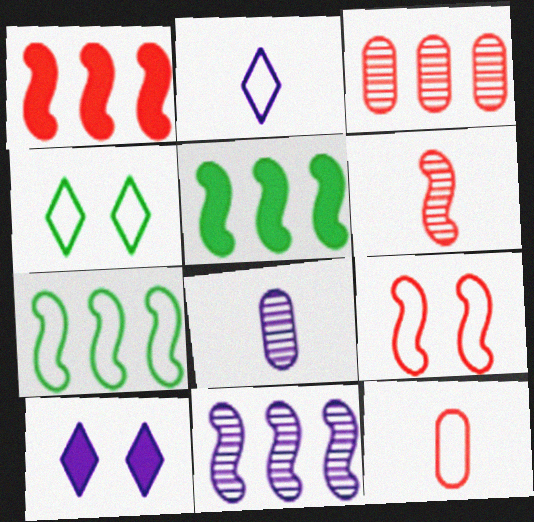[[1, 4, 8], 
[1, 6, 9], 
[1, 7, 11]]